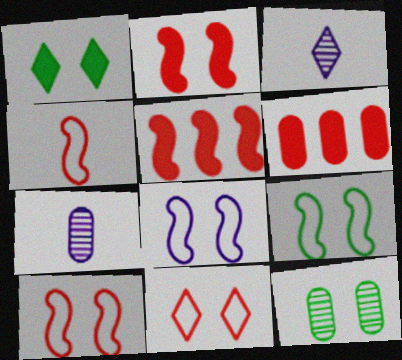[[1, 9, 12], 
[3, 6, 9], 
[8, 9, 10]]